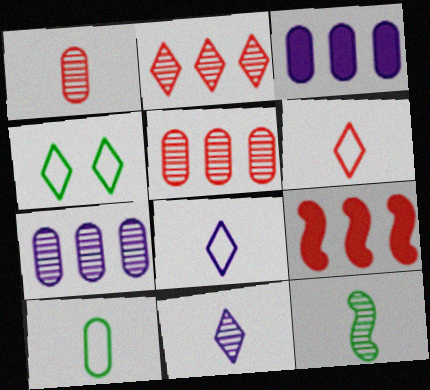[[1, 11, 12]]